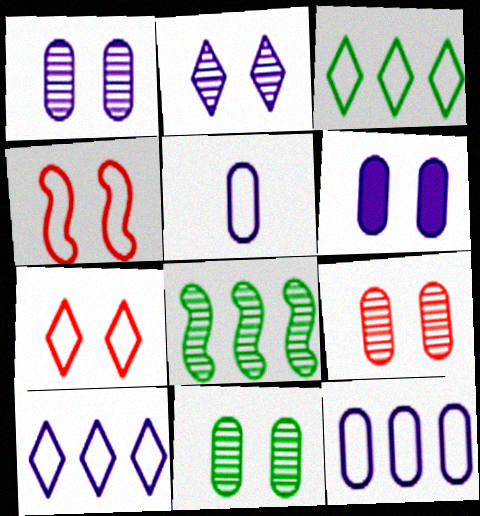[[1, 9, 11], 
[3, 4, 5]]